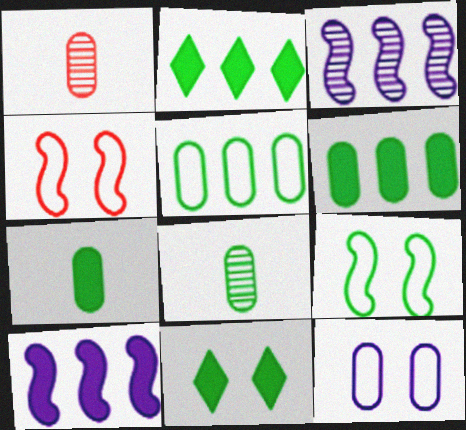[[1, 6, 12], 
[2, 8, 9]]